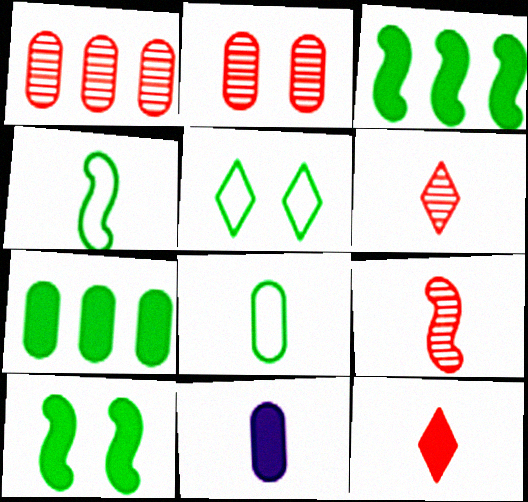[[4, 6, 11]]